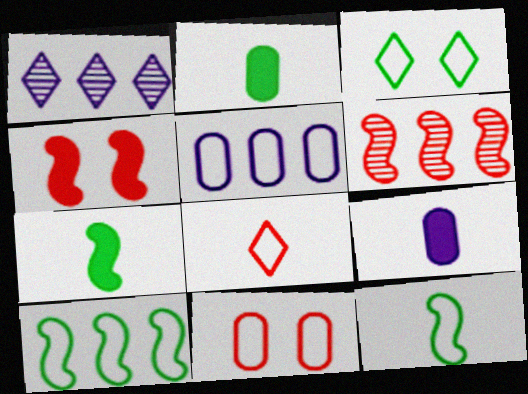[[1, 7, 11], 
[3, 6, 9]]